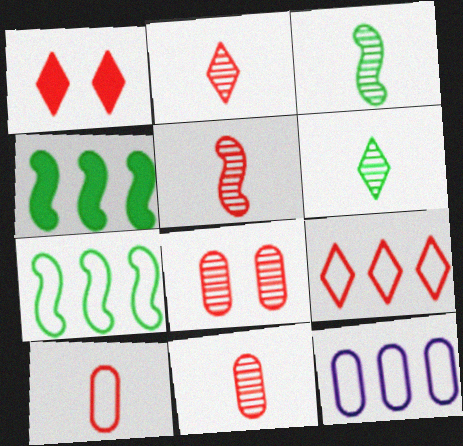[[1, 2, 9], 
[1, 3, 12], 
[2, 5, 11], 
[7, 9, 12]]